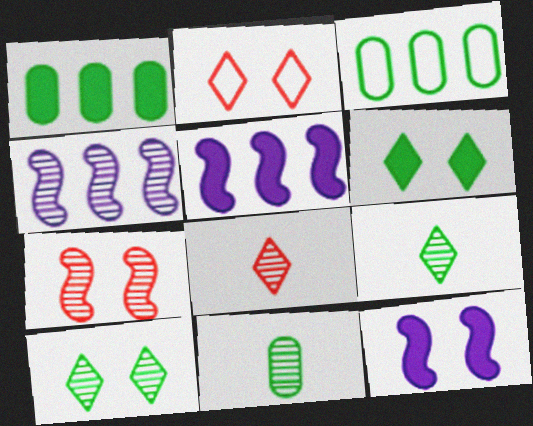[[2, 5, 11], 
[3, 8, 12]]